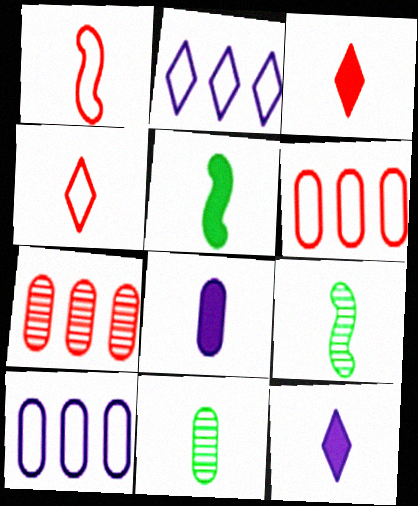[[1, 11, 12], 
[3, 5, 8], 
[4, 8, 9]]